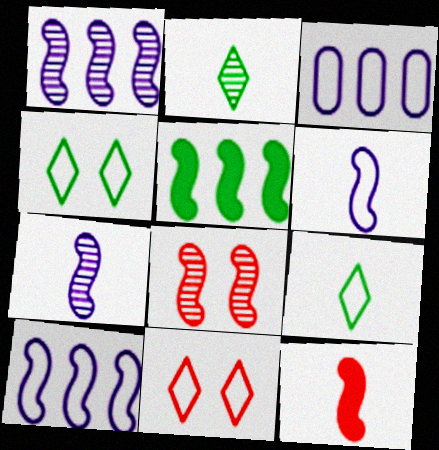[[5, 6, 8]]